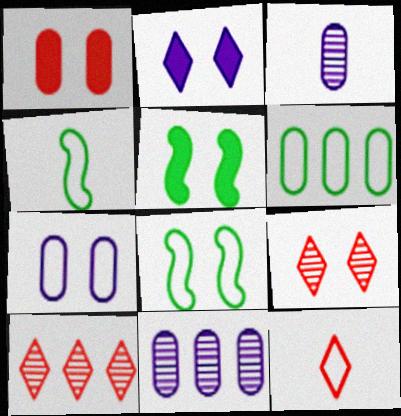[[1, 2, 5], 
[1, 3, 6], 
[5, 7, 9], 
[5, 11, 12]]